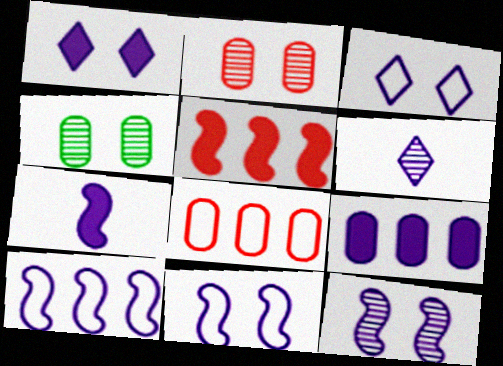[[1, 7, 9], 
[6, 9, 11], 
[7, 10, 12]]